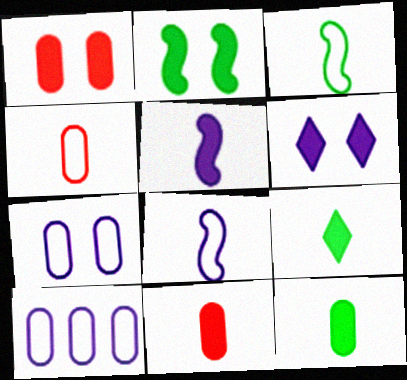[[1, 2, 6], 
[5, 9, 11]]